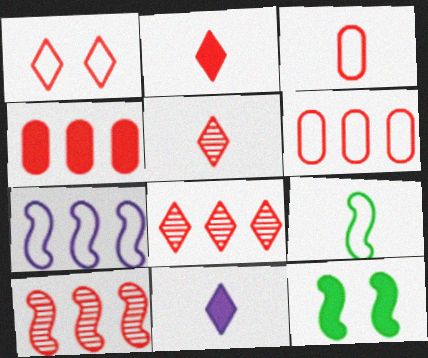[[1, 2, 8], 
[4, 11, 12]]